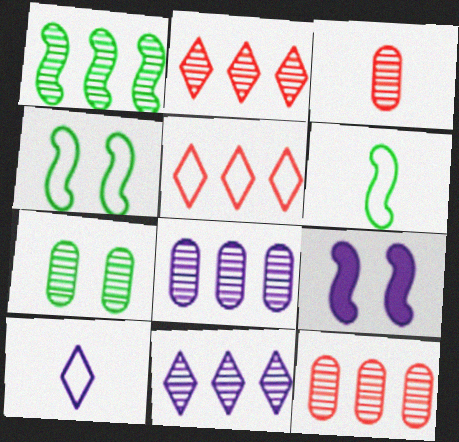[[1, 2, 8], 
[1, 11, 12], 
[3, 7, 8], 
[8, 9, 10]]